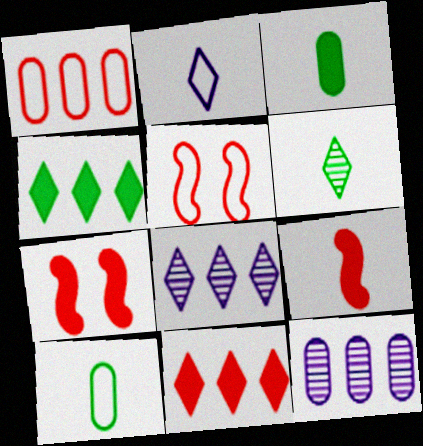[[3, 5, 8], 
[7, 8, 10]]